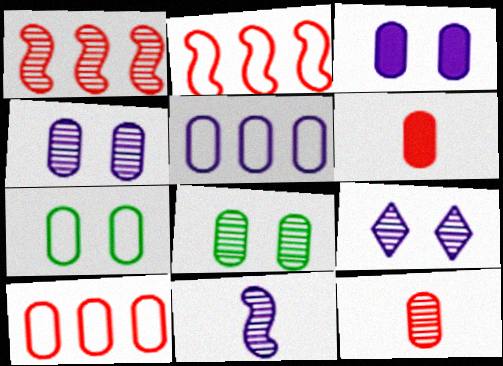[[5, 6, 8]]